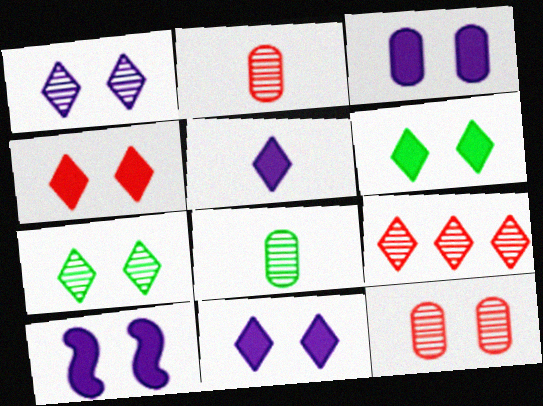[[3, 10, 11], 
[4, 6, 11]]